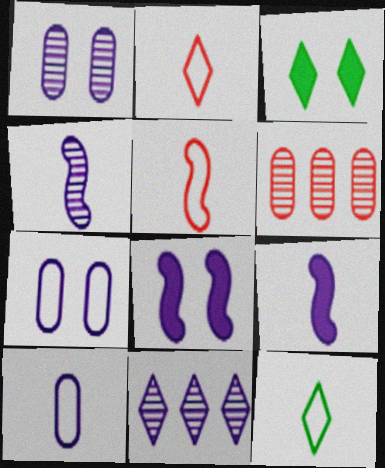[[1, 4, 11], 
[2, 3, 11], 
[5, 10, 12], 
[6, 8, 12], 
[7, 9, 11], 
[8, 10, 11]]